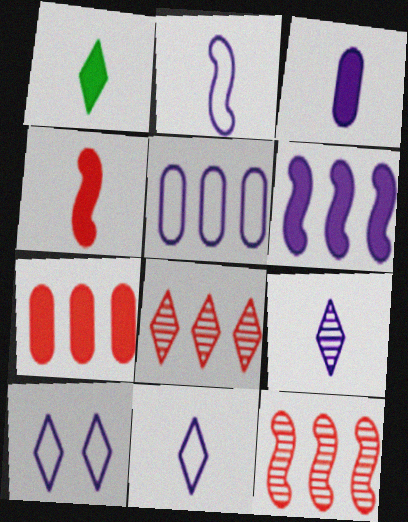[[1, 3, 4], 
[1, 8, 10], 
[2, 3, 9], 
[2, 5, 10]]